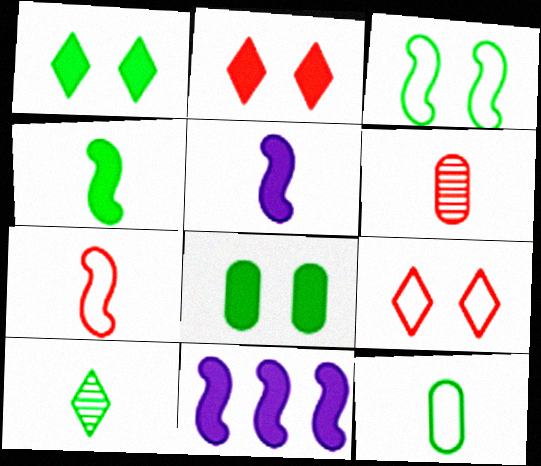[[4, 10, 12]]